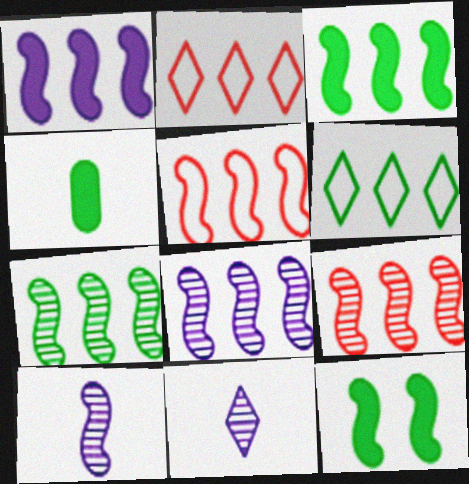[[1, 5, 7], 
[3, 5, 8], 
[5, 10, 12], 
[7, 8, 9]]